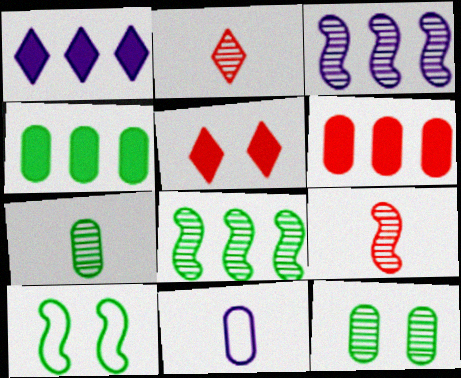[[2, 3, 12], 
[5, 8, 11], 
[6, 11, 12]]